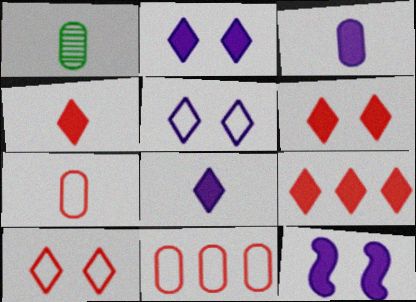[[1, 3, 7], 
[4, 6, 9]]